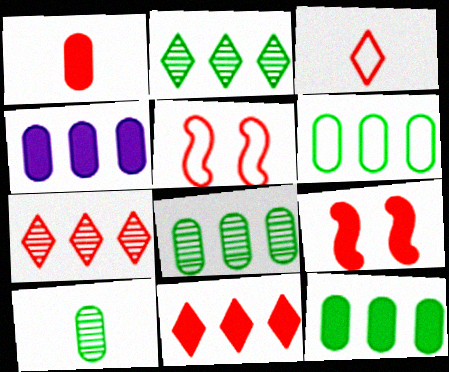[[1, 5, 7], 
[1, 9, 11], 
[6, 8, 12]]